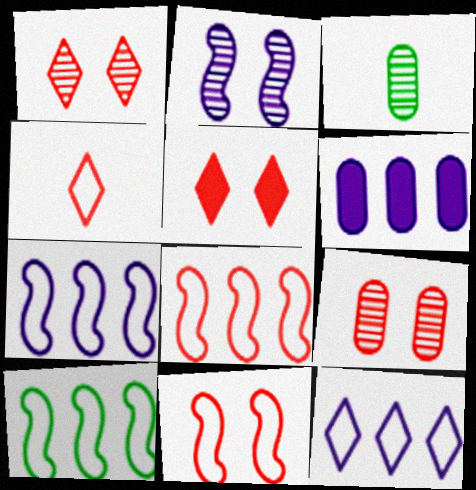[[3, 5, 7], 
[5, 9, 11], 
[7, 8, 10]]